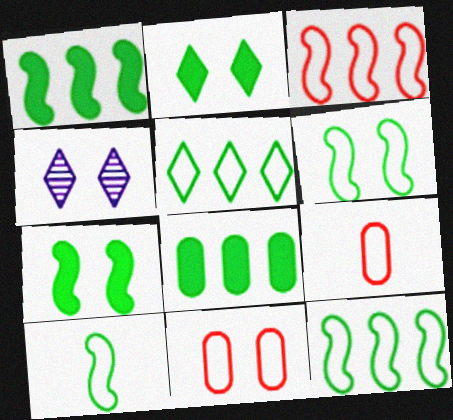[[1, 4, 9], 
[4, 7, 11], 
[6, 10, 12]]